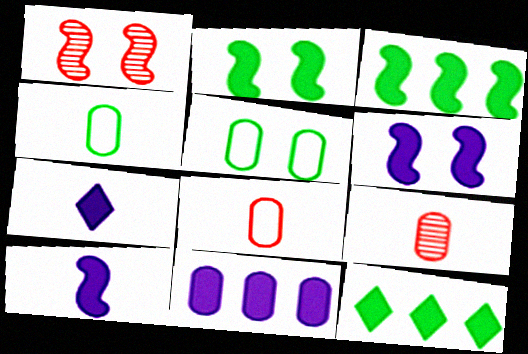[[5, 9, 11], 
[6, 7, 11]]